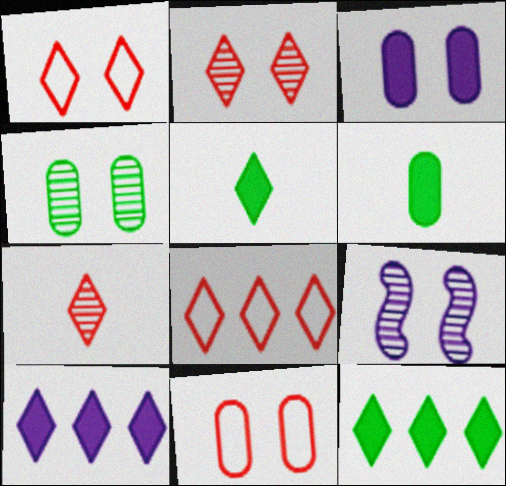[[2, 4, 9], 
[3, 4, 11], 
[6, 8, 9]]